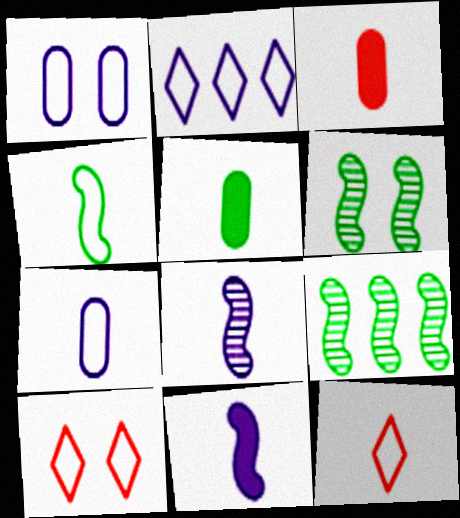[[2, 3, 6], 
[4, 7, 12], 
[5, 8, 12]]